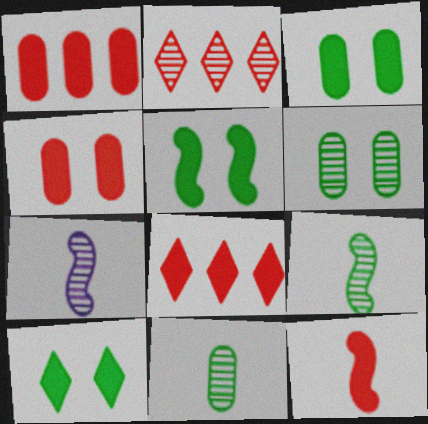[[2, 6, 7], 
[3, 5, 10], 
[4, 8, 12]]